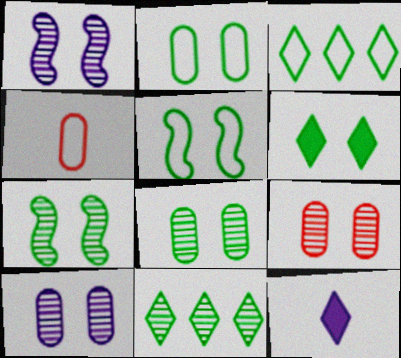[[2, 6, 7], 
[5, 6, 8], 
[8, 9, 10]]